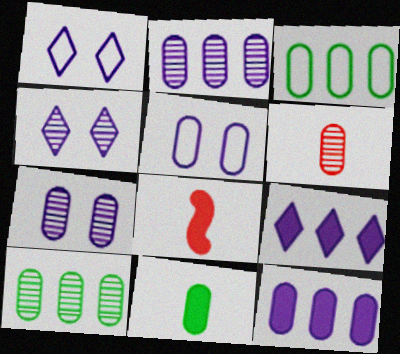[[1, 8, 10], 
[3, 4, 8], 
[6, 7, 10]]